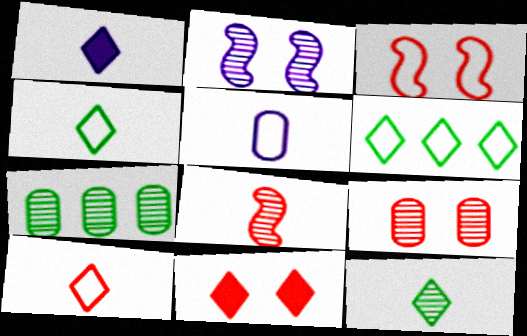[[1, 3, 7], 
[1, 10, 12], 
[3, 5, 6], 
[3, 9, 11]]